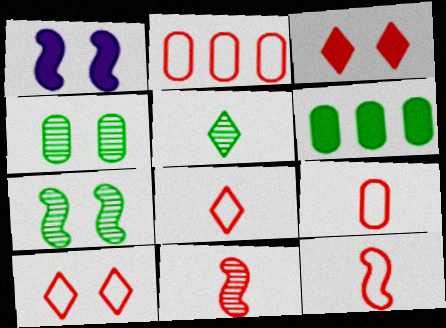[[1, 2, 5], 
[1, 4, 10], 
[2, 3, 11], 
[2, 10, 12], 
[8, 9, 12]]